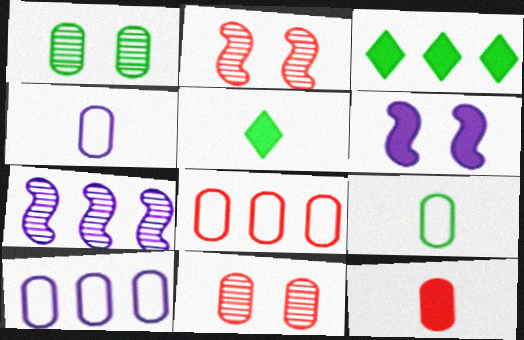[[1, 10, 12], 
[2, 3, 4], 
[2, 5, 10], 
[3, 6, 12], 
[3, 7, 8], 
[8, 11, 12]]